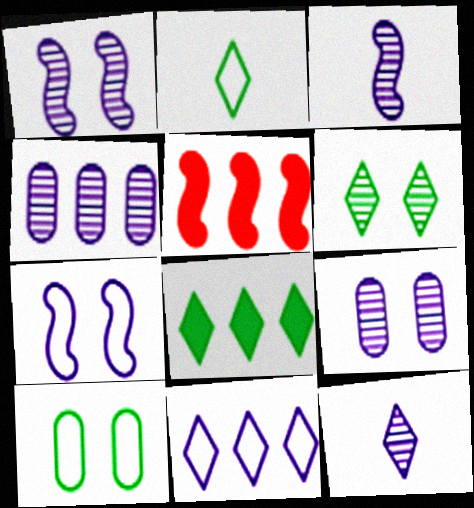[[1, 4, 12], 
[2, 5, 9], 
[2, 6, 8], 
[5, 10, 12]]